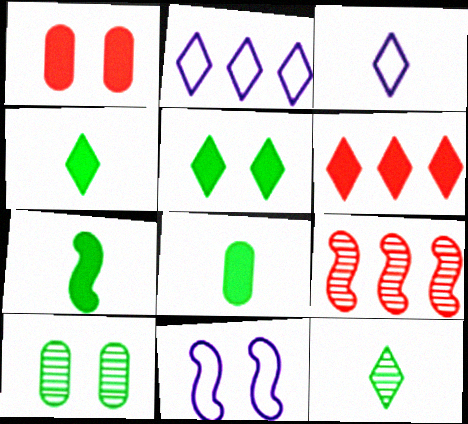[[4, 7, 8], 
[7, 9, 11]]